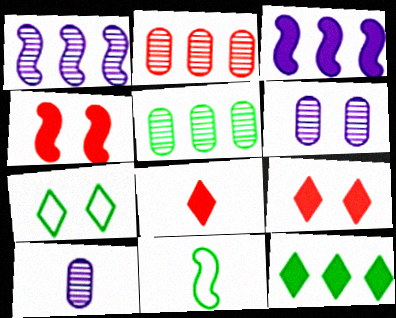[[1, 4, 11], 
[4, 6, 7], 
[8, 10, 11]]